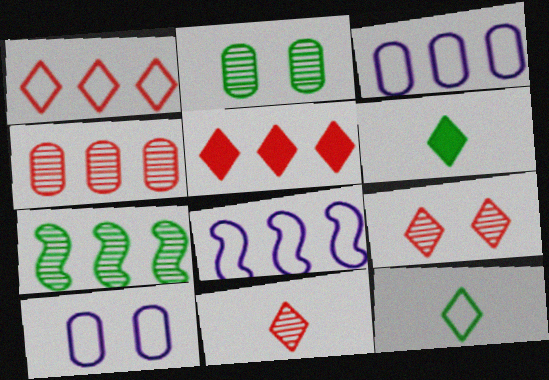[[3, 5, 7]]